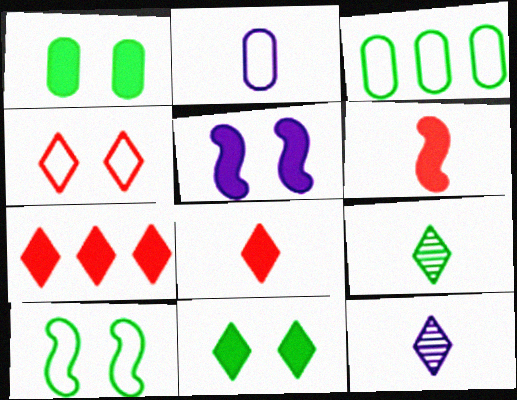[[2, 6, 9]]